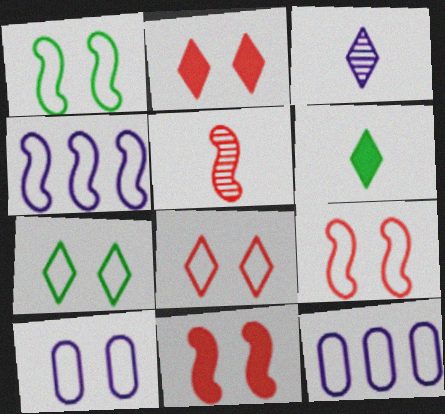[[1, 8, 10], 
[7, 9, 10]]